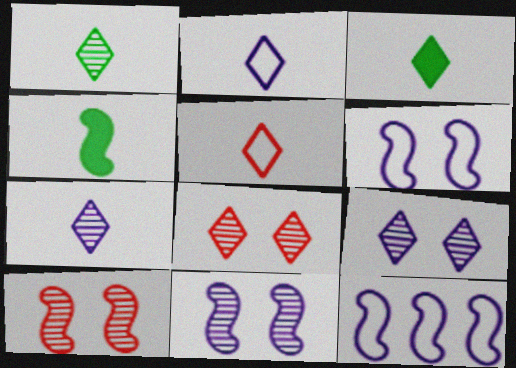[[3, 5, 7], 
[4, 10, 12]]